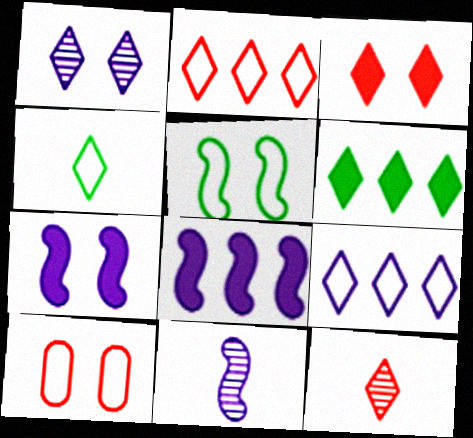[[2, 3, 12], 
[6, 10, 11]]